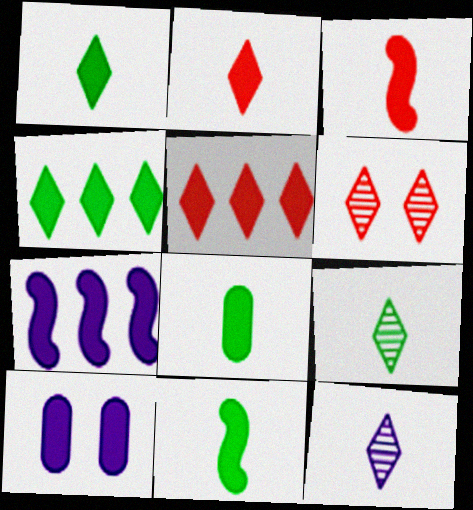[[1, 8, 11], 
[3, 4, 10], 
[5, 10, 11]]